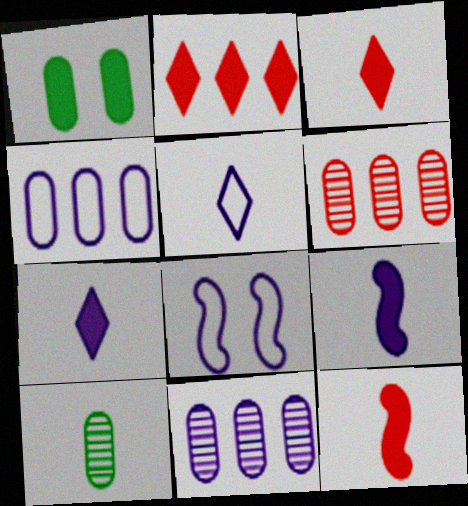[[1, 2, 9], 
[2, 8, 10], 
[4, 5, 8], 
[5, 10, 12], 
[7, 8, 11]]